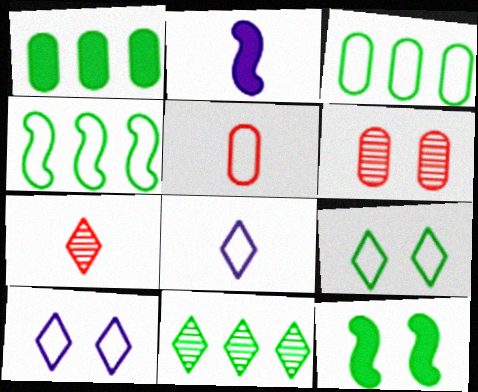[[1, 4, 11], 
[4, 5, 10], 
[6, 10, 12]]